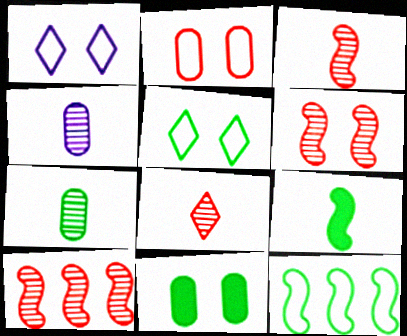[[1, 6, 11], 
[3, 6, 10]]